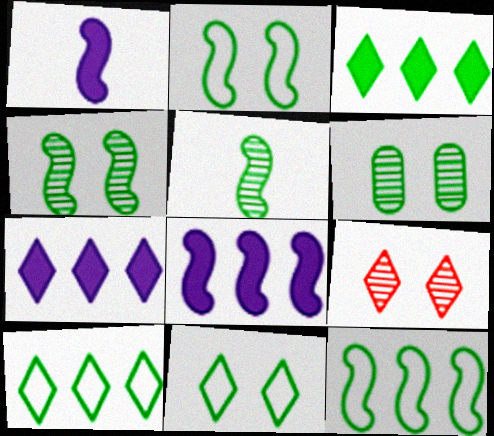[]